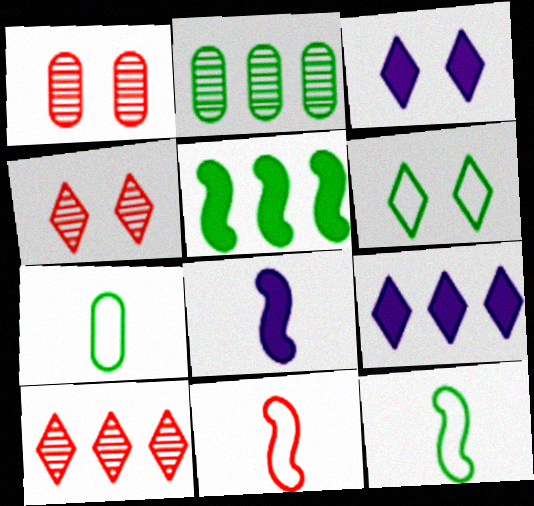[[1, 9, 12], 
[2, 3, 11], 
[3, 4, 6]]